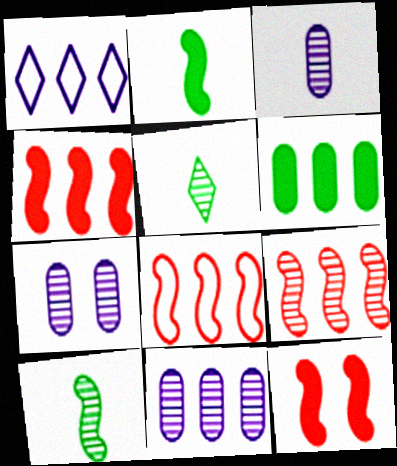[[1, 6, 9], 
[3, 7, 11], 
[4, 8, 9], 
[5, 7, 9]]